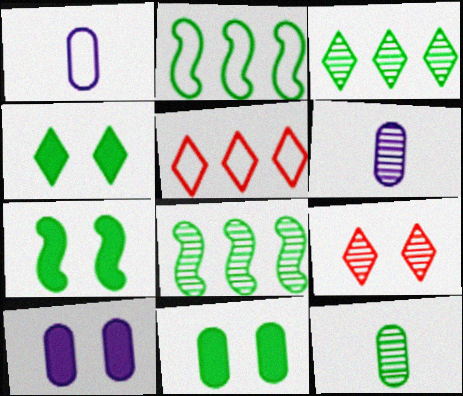[[2, 4, 12], 
[4, 7, 11], 
[5, 6, 7], 
[6, 8, 9]]